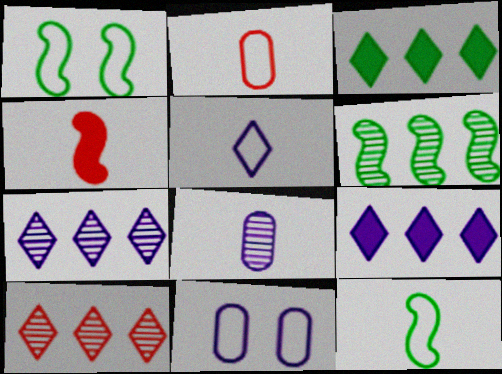[[2, 5, 12]]